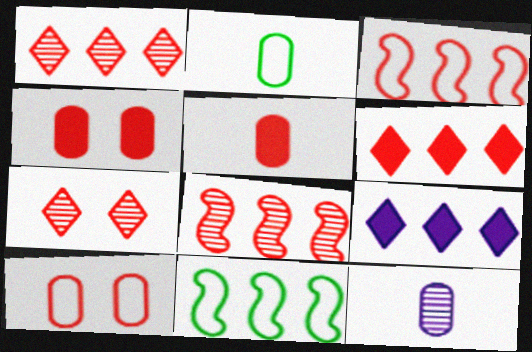[[2, 5, 12], 
[3, 5, 7]]